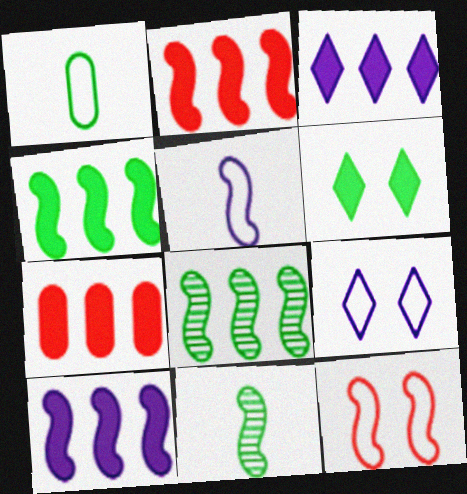[[1, 6, 8], 
[2, 4, 10], 
[3, 4, 7], 
[7, 9, 11], 
[10, 11, 12]]